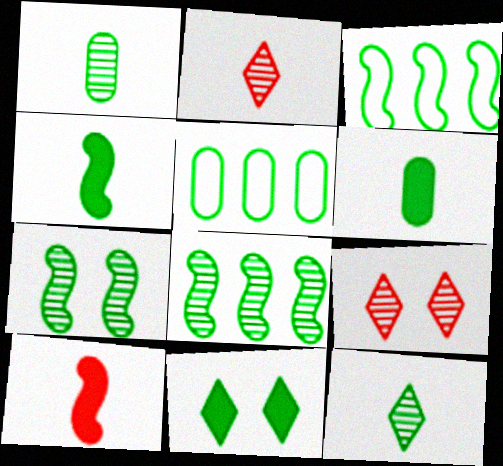[[1, 3, 11], 
[3, 4, 7]]